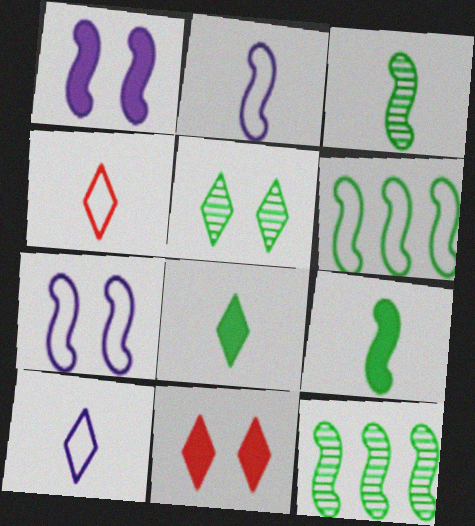[]